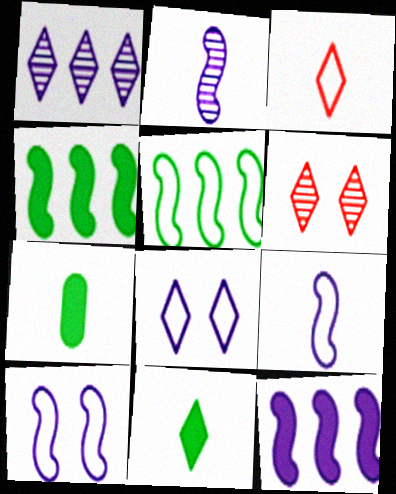[[2, 3, 7], 
[2, 10, 12]]